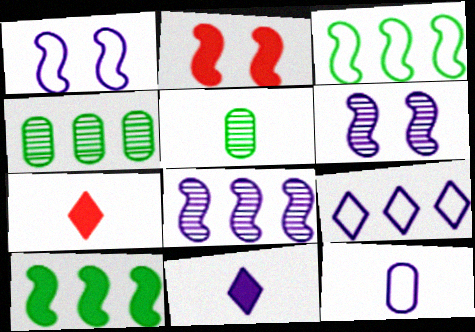[[1, 4, 7], 
[1, 9, 12], 
[2, 5, 9]]